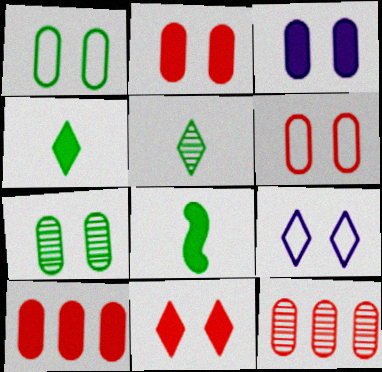[[3, 6, 7], 
[8, 9, 12]]